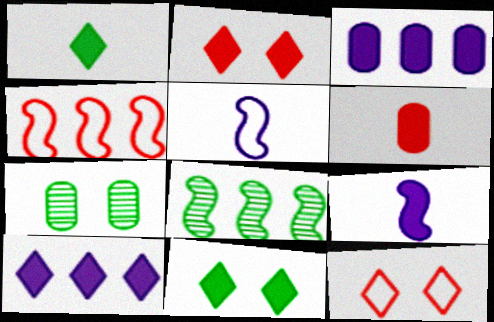[[1, 2, 10], 
[1, 6, 9]]